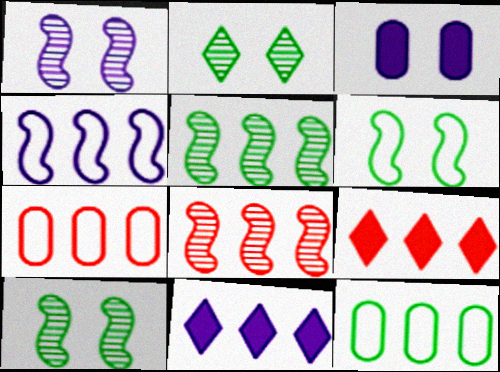[[5, 7, 11], 
[7, 8, 9], 
[8, 11, 12]]